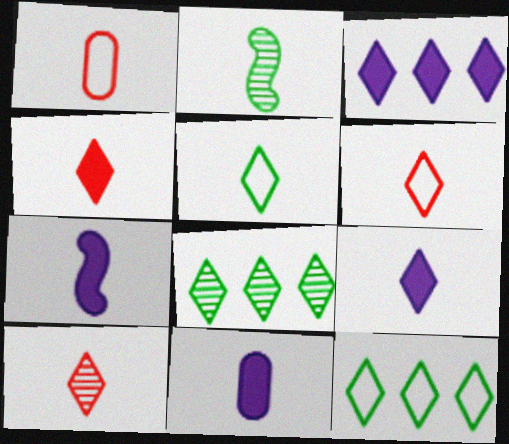[[1, 2, 9], 
[2, 6, 11], 
[4, 6, 10], 
[5, 9, 10], 
[7, 9, 11]]